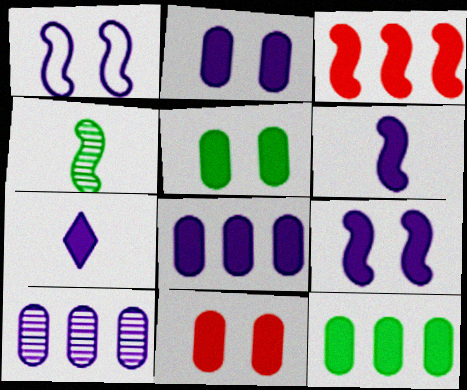[[1, 3, 4], 
[1, 7, 10], 
[2, 5, 11], 
[3, 5, 7], 
[7, 8, 9]]